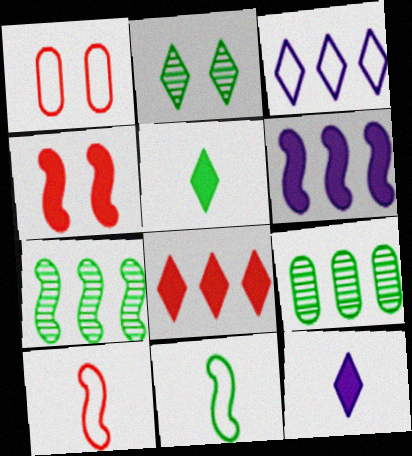[[1, 3, 11], 
[1, 7, 12]]